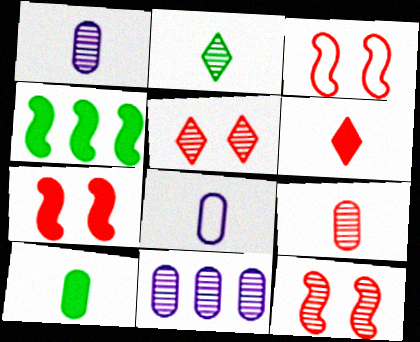[[2, 11, 12], 
[3, 7, 12], 
[4, 5, 8], 
[8, 9, 10]]